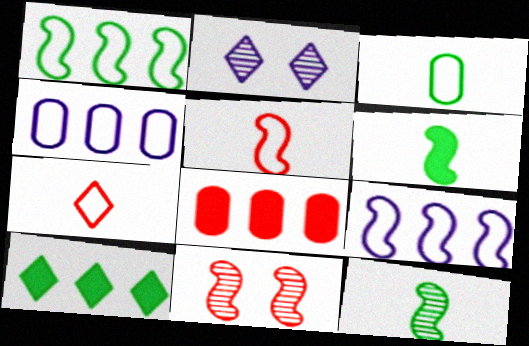[[2, 7, 10], 
[6, 9, 11], 
[7, 8, 11]]